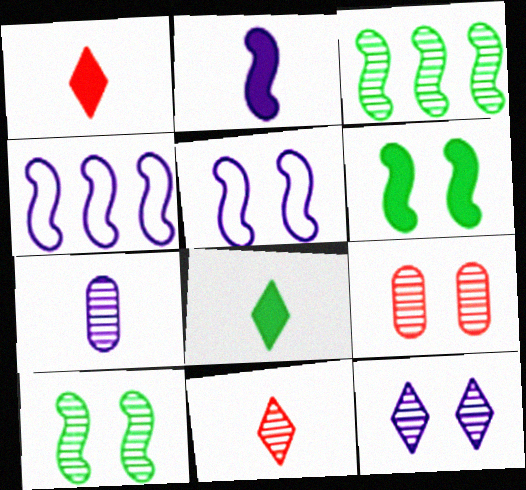[[4, 8, 9], 
[9, 10, 12]]